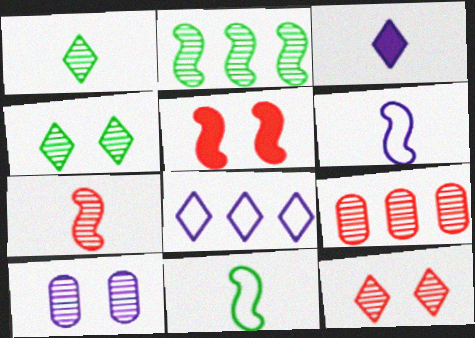[[2, 5, 6], 
[7, 9, 12]]